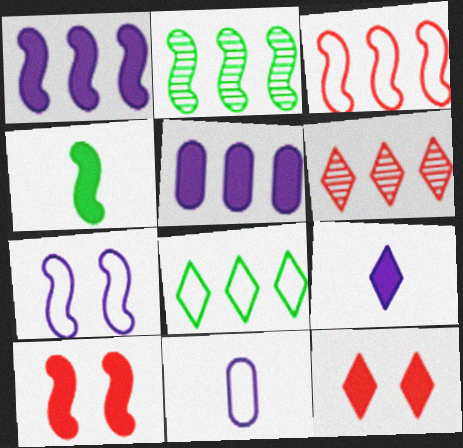[[1, 2, 3], 
[1, 4, 10], 
[2, 11, 12], 
[4, 5, 12]]